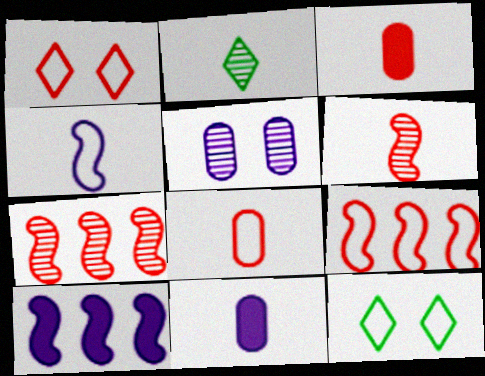[[1, 3, 7], 
[1, 8, 9], 
[2, 3, 4], 
[2, 5, 7], 
[7, 11, 12]]